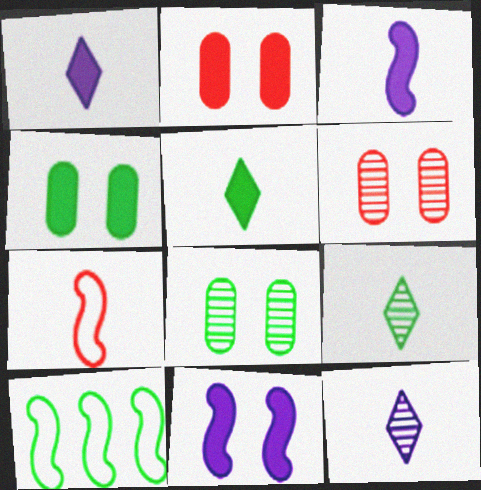[[1, 6, 10], 
[2, 10, 12], 
[4, 9, 10], 
[5, 8, 10]]